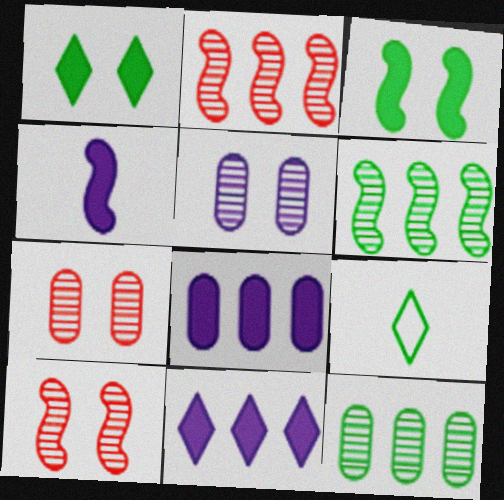[[3, 9, 12], 
[8, 9, 10]]